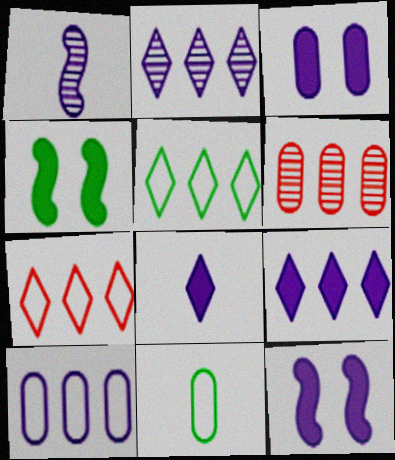[[3, 6, 11]]